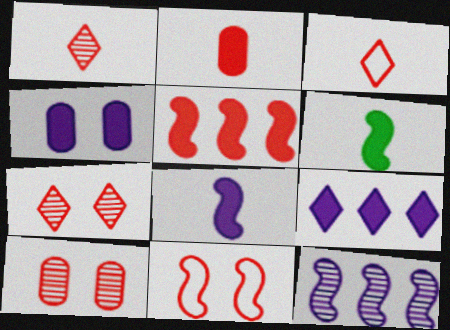[[3, 5, 10], 
[4, 8, 9], 
[6, 11, 12]]